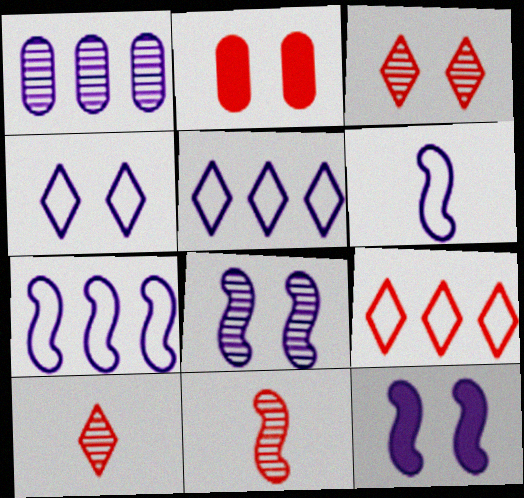[[2, 9, 11]]